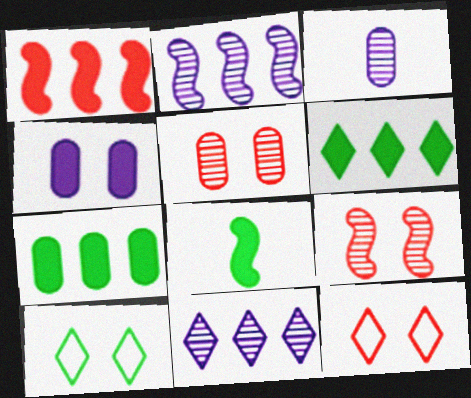[[1, 3, 10], 
[4, 9, 10]]